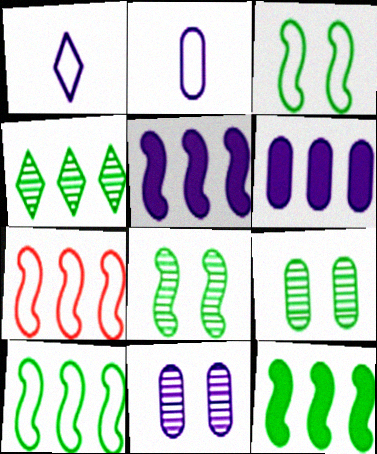[[1, 5, 11], 
[2, 6, 11], 
[4, 6, 7]]